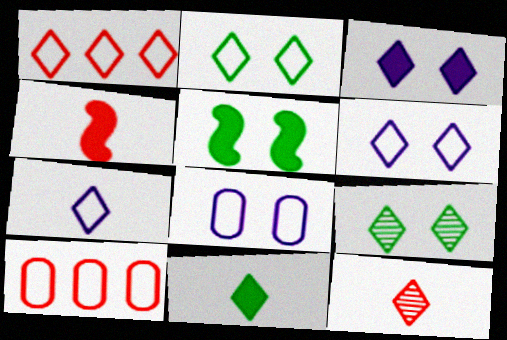[[1, 2, 7], 
[7, 11, 12]]